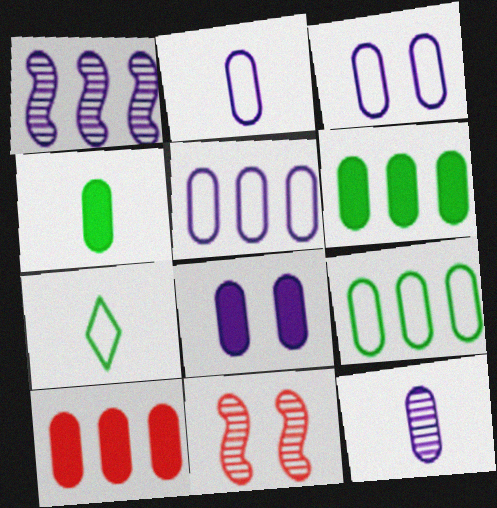[[2, 3, 5], 
[4, 8, 10], 
[5, 8, 12]]